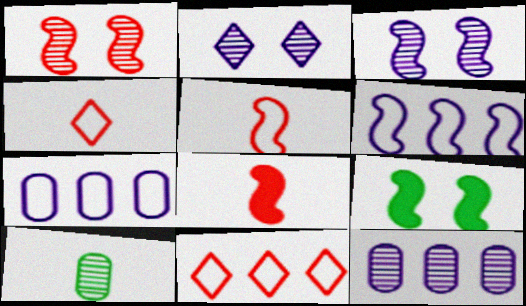[[4, 9, 12]]